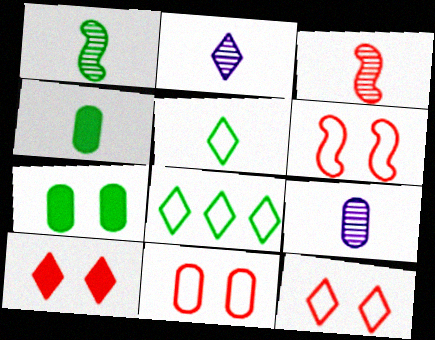[[1, 4, 5], 
[1, 7, 8], 
[2, 8, 10], 
[6, 11, 12]]